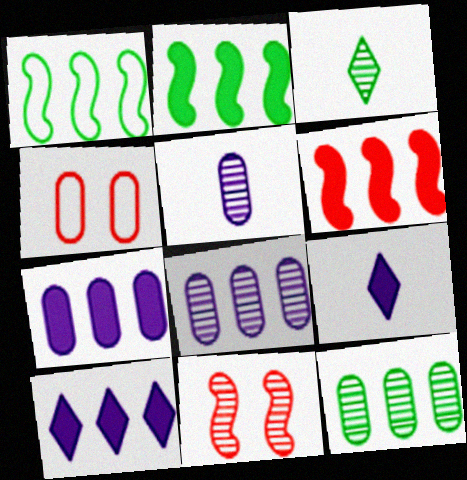[[3, 8, 11]]